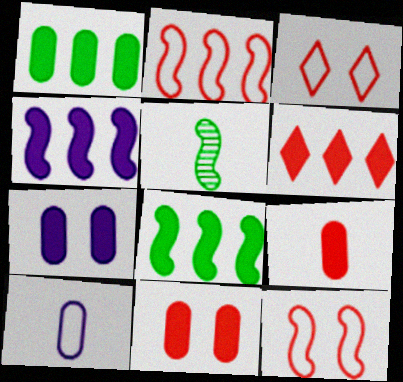[[1, 4, 6], 
[1, 7, 9], 
[4, 5, 12]]